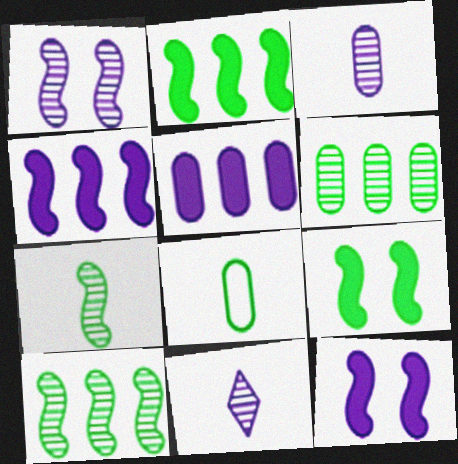[]